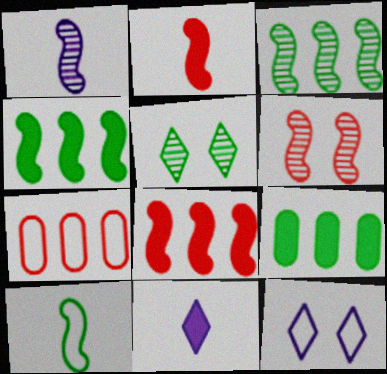[[1, 2, 10], 
[1, 3, 6], 
[5, 9, 10], 
[7, 10, 12]]